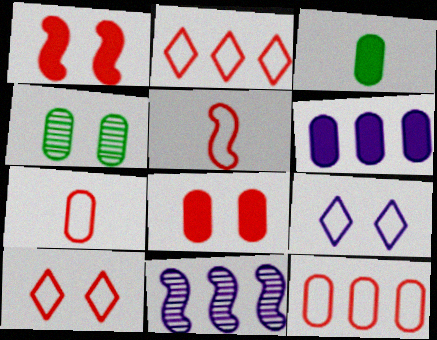[[1, 4, 9], 
[3, 6, 8], 
[3, 10, 11], 
[4, 6, 7], 
[5, 10, 12]]